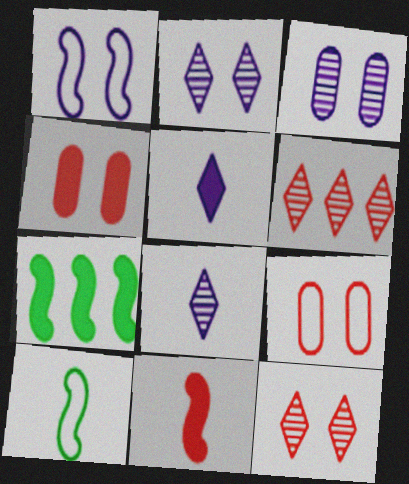[[4, 5, 7], 
[6, 9, 11], 
[7, 8, 9]]